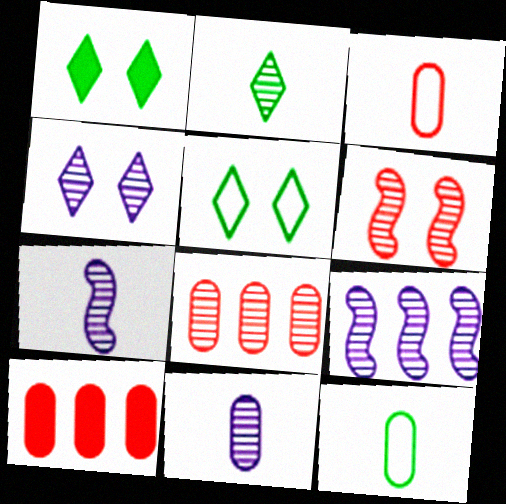[[1, 3, 9], 
[4, 9, 11], 
[5, 7, 10]]